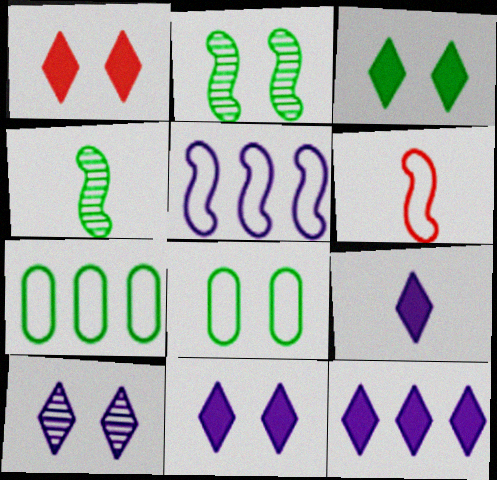[[1, 3, 11], 
[2, 3, 8], 
[3, 4, 7], 
[9, 11, 12]]